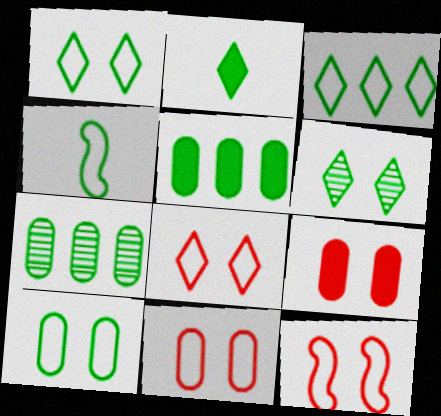[[2, 3, 6], 
[3, 4, 10], 
[4, 5, 6], 
[8, 11, 12]]